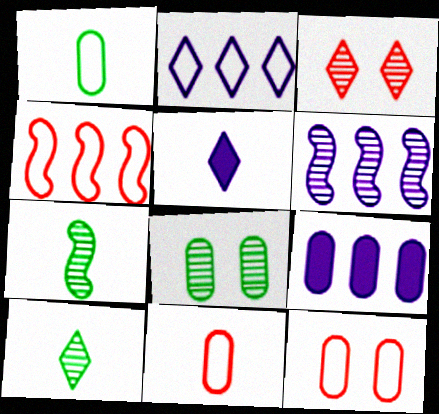[[2, 6, 9], 
[4, 5, 8], 
[5, 7, 11], 
[8, 9, 11]]